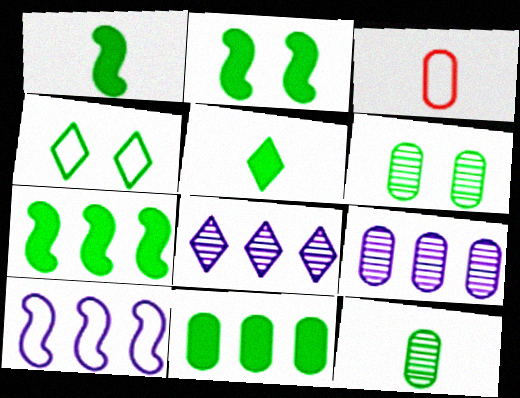[[1, 2, 7], 
[2, 3, 8], 
[2, 4, 6], 
[2, 5, 11], 
[3, 4, 10], 
[4, 7, 12]]